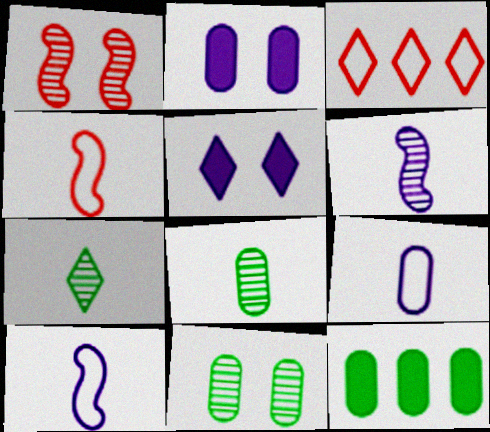[[3, 5, 7]]